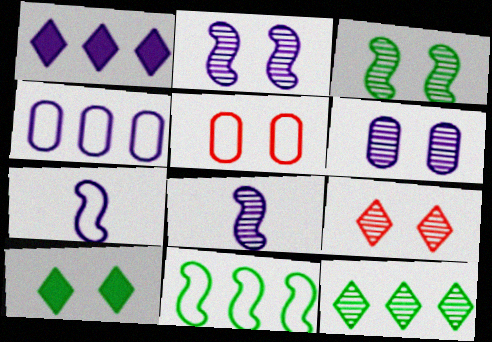[[1, 6, 7], 
[2, 5, 10], 
[3, 6, 9]]